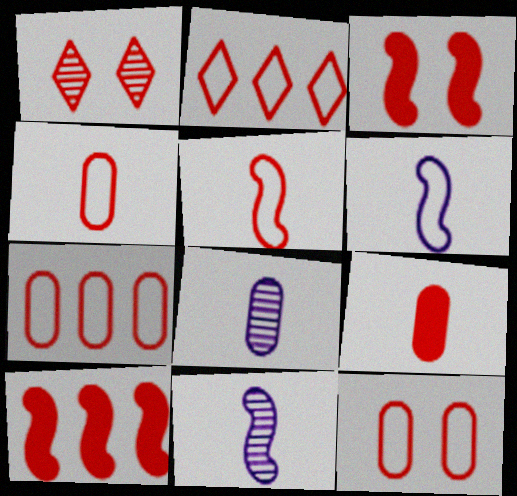[[1, 3, 12], 
[1, 4, 10], 
[2, 5, 12], 
[4, 7, 12]]